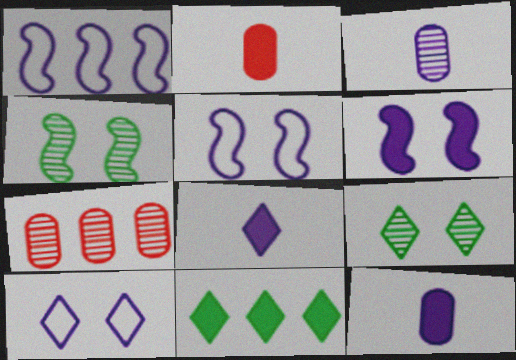[[1, 2, 9], 
[1, 7, 11], 
[2, 6, 11]]